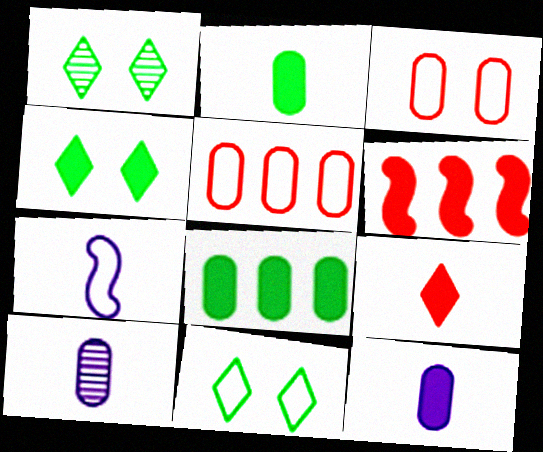[[1, 4, 11], 
[3, 8, 10], 
[4, 6, 12], 
[5, 7, 11], 
[6, 10, 11]]